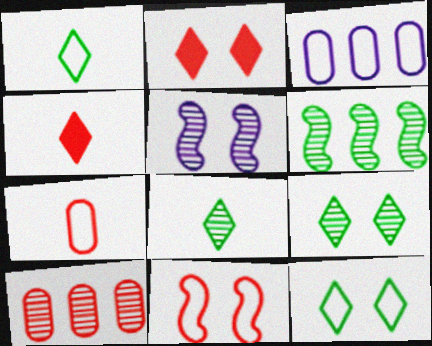[[1, 3, 11], 
[4, 10, 11], 
[5, 8, 10]]